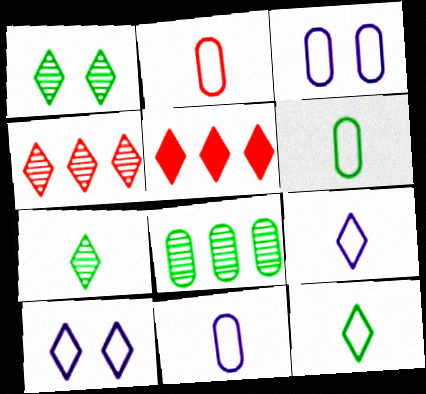[[1, 5, 9], 
[2, 6, 11], 
[5, 7, 10]]